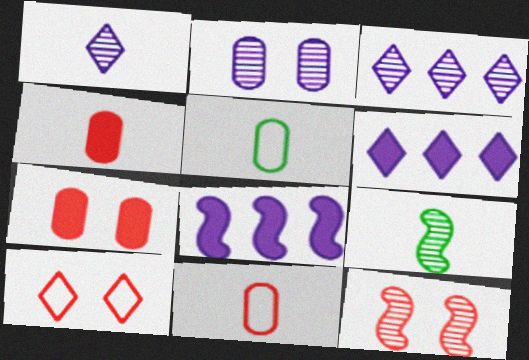[[5, 6, 12], 
[7, 10, 12]]